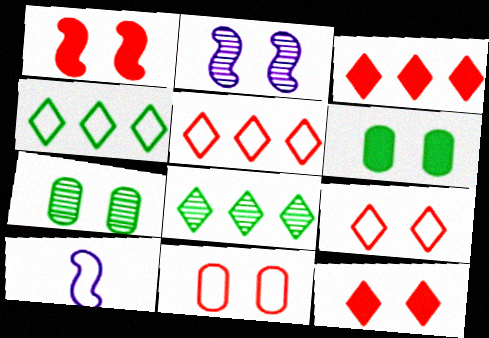[[2, 6, 9], 
[3, 7, 10], 
[4, 10, 11]]